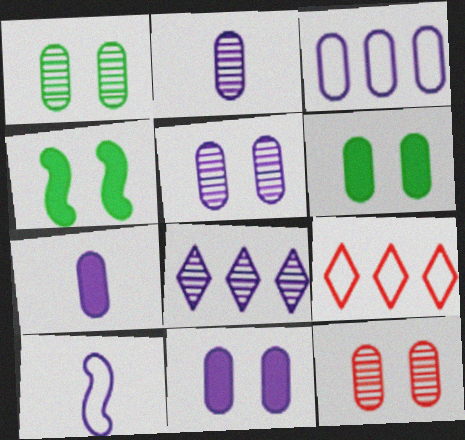[[1, 5, 12], 
[2, 3, 11], 
[2, 4, 9], 
[3, 5, 7], 
[8, 10, 11]]